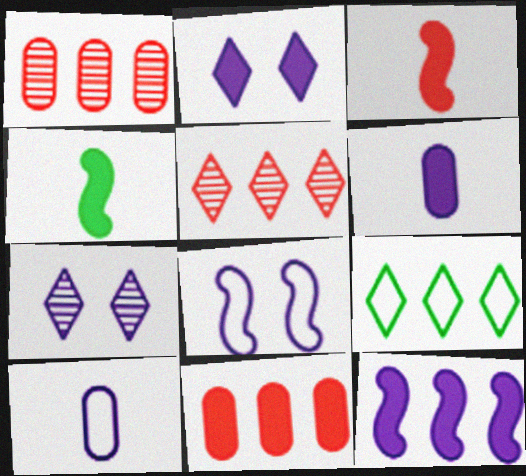[[1, 9, 12], 
[2, 4, 11], 
[2, 6, 12], 
[7, 10, 12]]